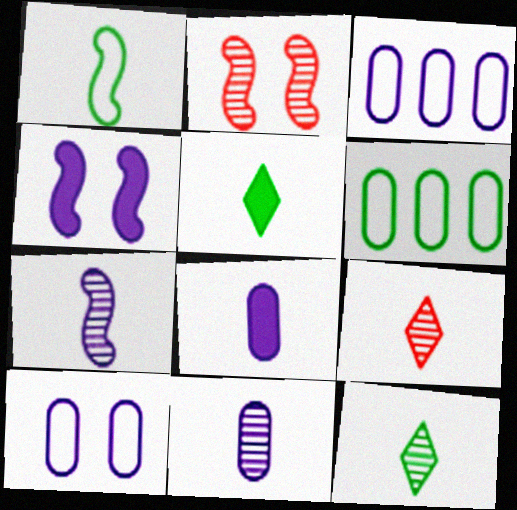[[1, 8, 9], 
[2, 3, 5], 
[4, 6, 9]]